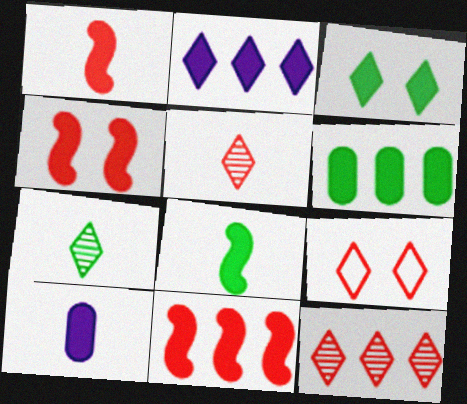[[1, 4, 11], 
[2, 6, 11], 
[2, 7, 9], 
[3, 6, 8], 
[3, 10, 11]]